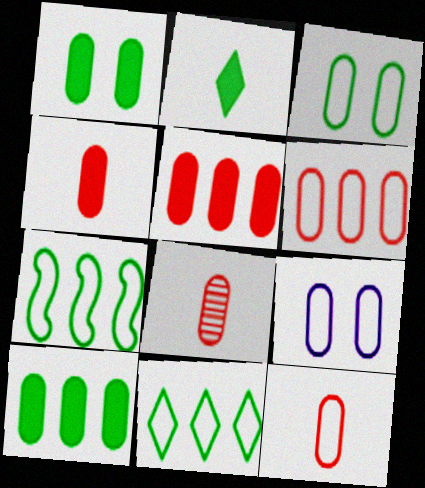[[4, 8, 12], 
[8, 9, 10]]